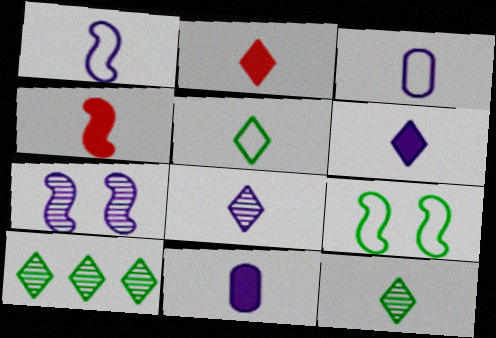[[1, 8, 11], 
[2, 5, 8], 
[3, 4, 12]]